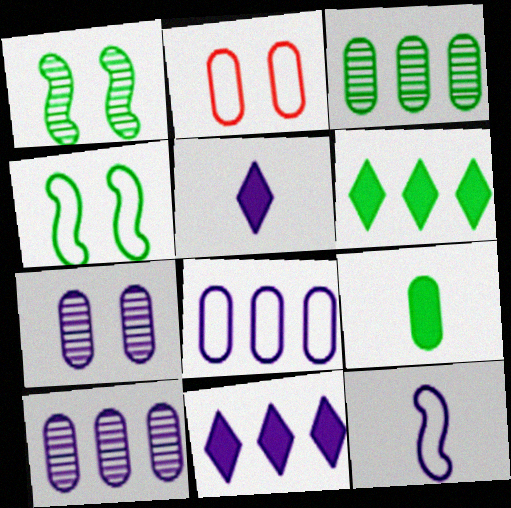[[2, 9, 10], 
[7, 11, 12]]